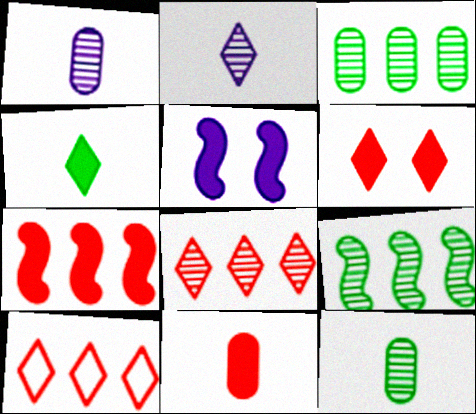[[5, 10, 12], 
[6, 7, 11]]